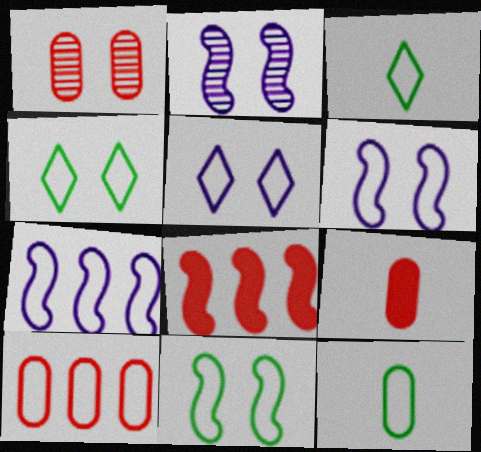[[1, 9, 10], 
[3, 6, 10]]